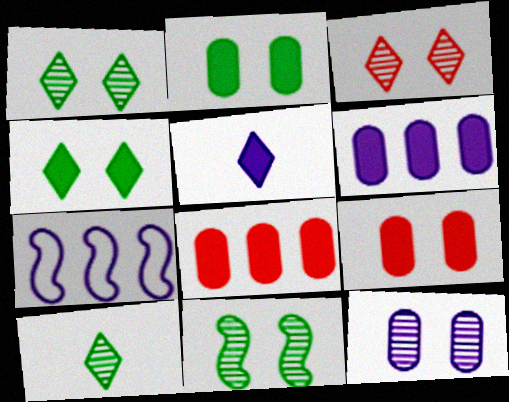[[3, 11, 12], 
[5, 7, 12], 
[7, 9, 10]]